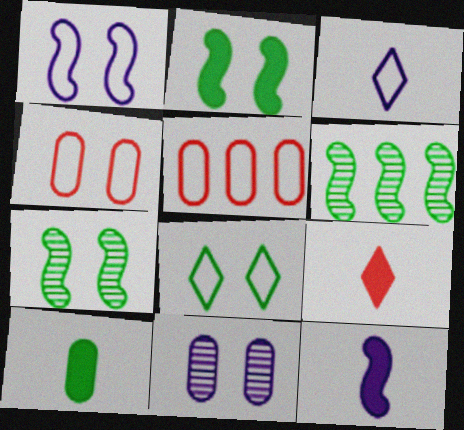[[1, 4, 8], 
[5, 10, 11], 
[6, 8, 10], 
[9, 10, 12]]